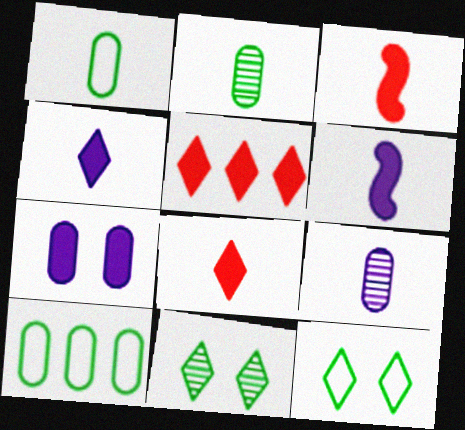[]